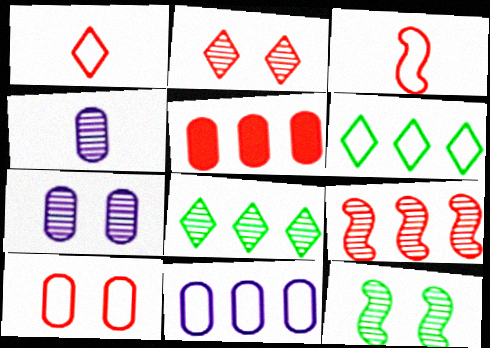[[2, 3, 5], 
[2, 7, 12]]